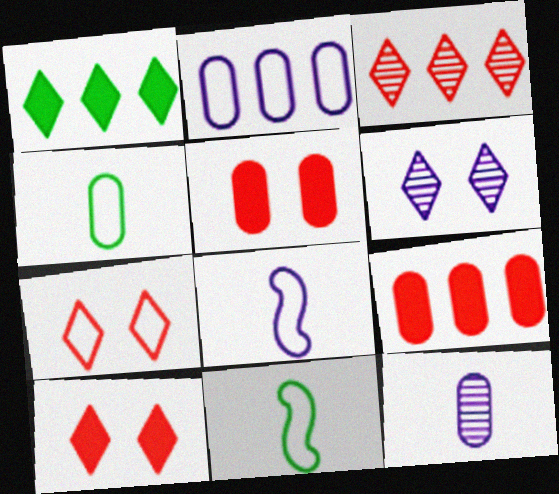[[2, 7, 11], 
[6, 9, 11]]